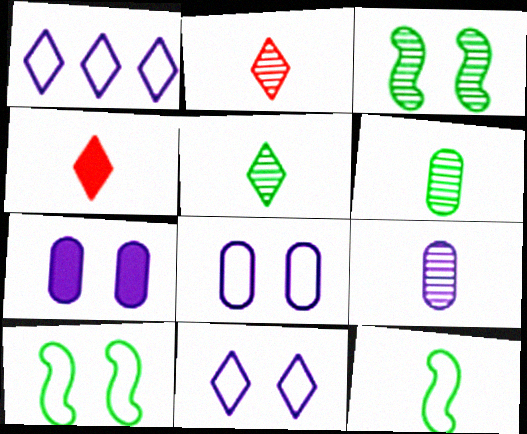[[4, 9, 12]]